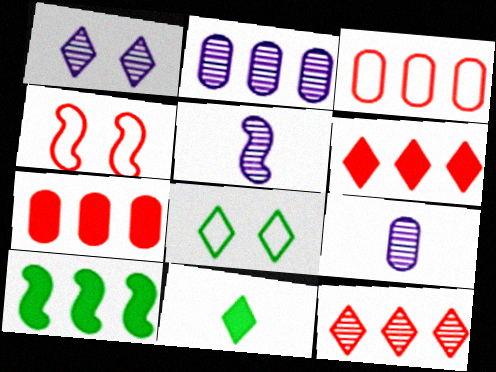[[1, 2, 5], 
[2, 4, 11], 
[4, 5, 10], 
[5, 7, 8]]